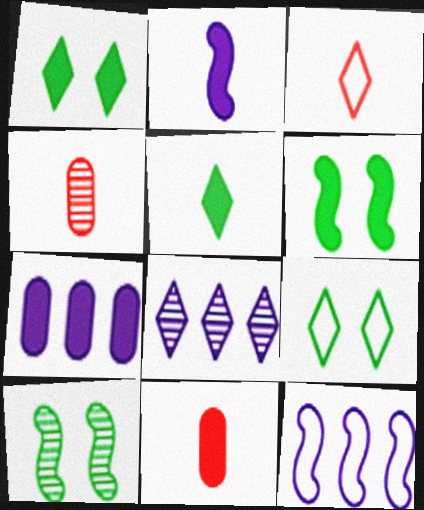[[1, 3, 8], 
[1, 4, 12], 
[2, 5, 11], 
[3, 7, 10], 
[4, 8, 10], 
[7, 8, 12]]